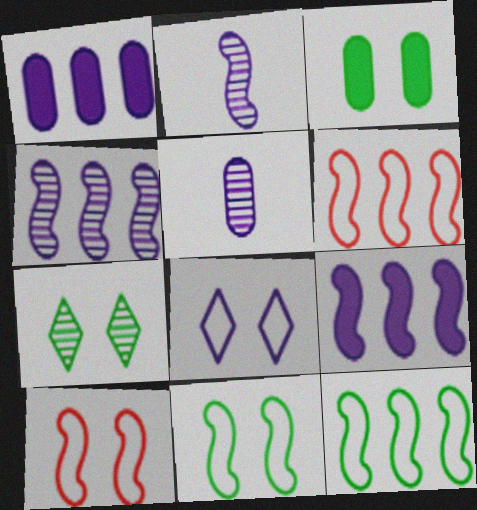[[1, 2, 8], 
[3, 7, 11], 
[5, 8, 9]]